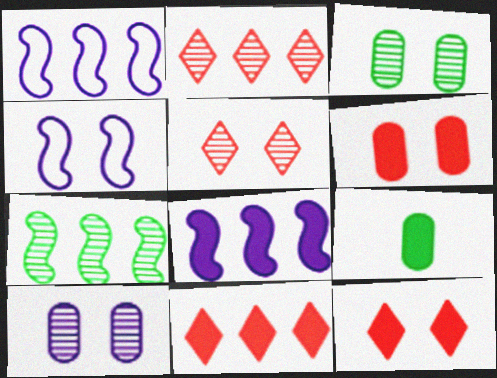[[1, 5, 9], 
[2, 4, 9], 
[3, 4, 12], 
[8, 9, 12]]